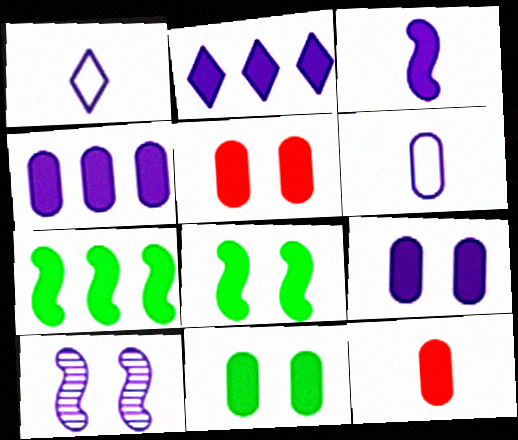[[1, 4, 10], 
[2, 3, 9], 
[2, 6, 10], 
[2, 8, 12], 
[4, 11, 12], 
[5, 9, 11]]